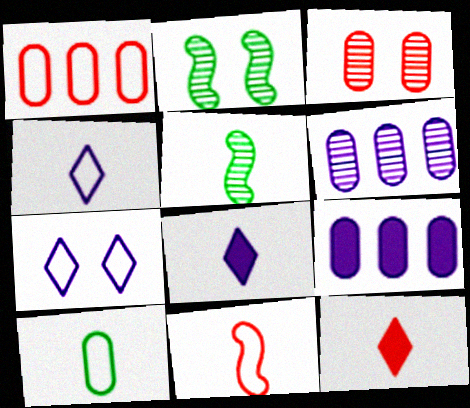[[1, 2, 8], 
[3, 9, 10], 
[4, 10, 11]]